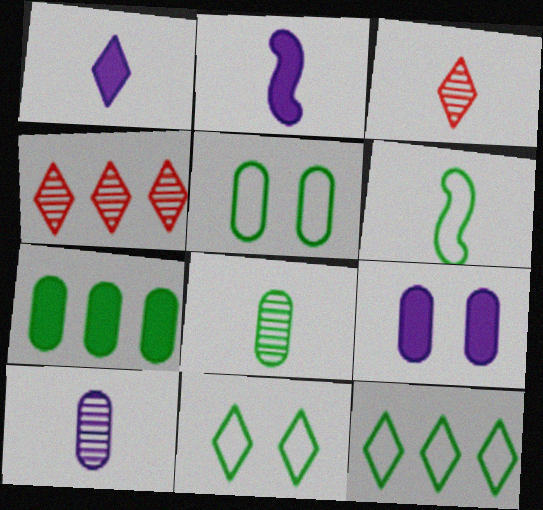[[1, 4, 11], 
[2, 4, 5], 
[4, 6, 9], 
[5, 6, 12], 
[5, 7, 8]]